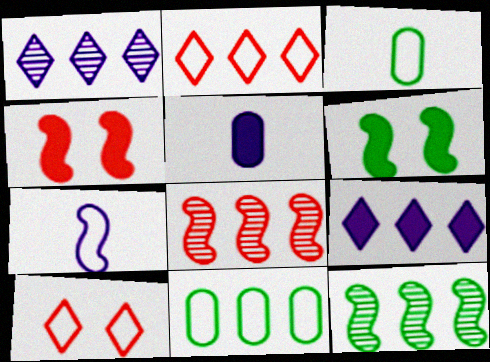[[1, 3, 4], 
[4, 7, 12], 
[5, 10, 12], 
[6, 7, 8], 
[7, 10, 11], 
[8, 9, 11]]